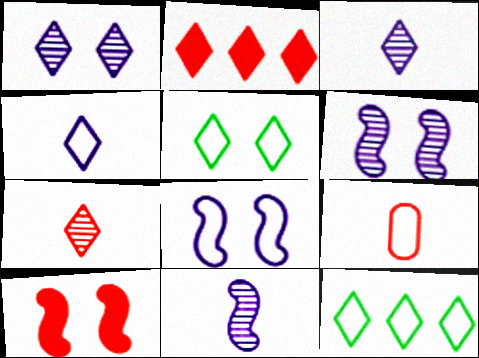[[2, 3, 5], 
[8, 9, 12]]